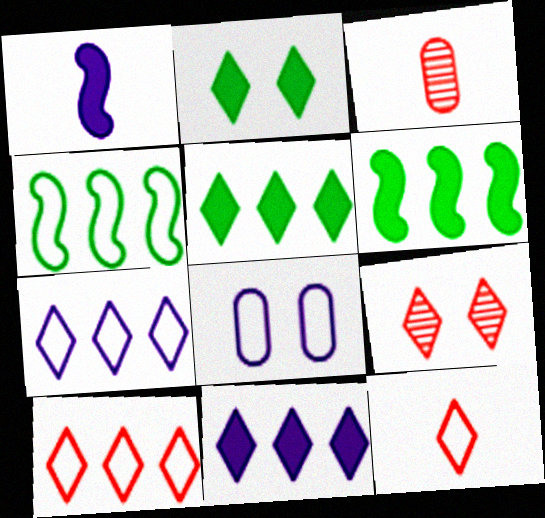[[4, 8, 12]]